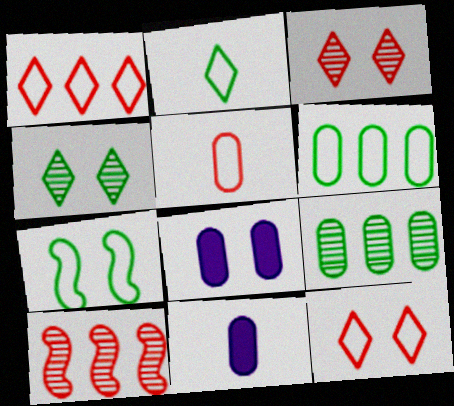[[2, 6, 7], 
[2, 8, 10], 
[3, 7, 8], 
[5, 8, 9]]